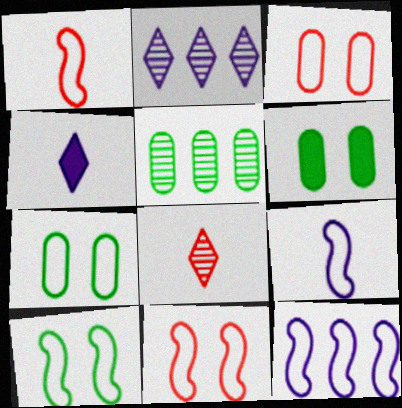[[1, 2, 6], 
[1, 10, 12], 
[4, 5, 11], 
[6, 8, 12]]